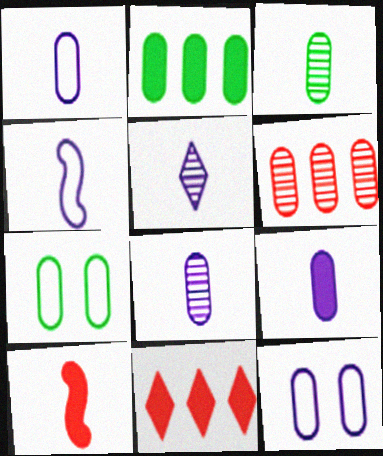[[1, 8, 9], 
[2, 3, 7], 
[4, 5, 9], 
[6, 7, 9]]